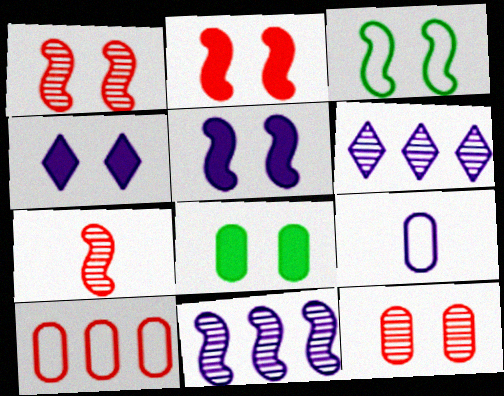[[1, 3, 5], 
[2, 4, 8], 
[3, 4, 12], 
[4, 9, 11], 
[5, 6, 9]]